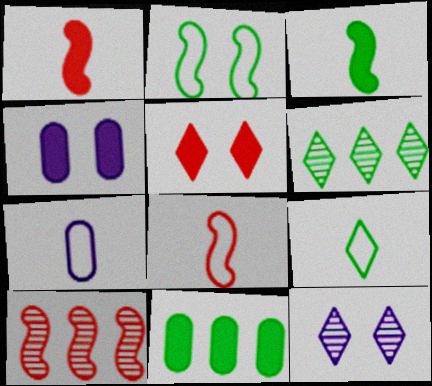[[4, 6, 8], 
[4, 9, 10], 
[7, 8, 9], 
[8, 11, 12]]